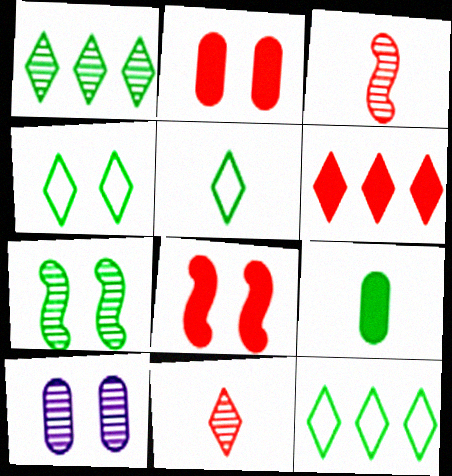[[1, 3, 10], 
[4, 5, 12], 
[4, 8, 10], 
[7, 9, 12]]